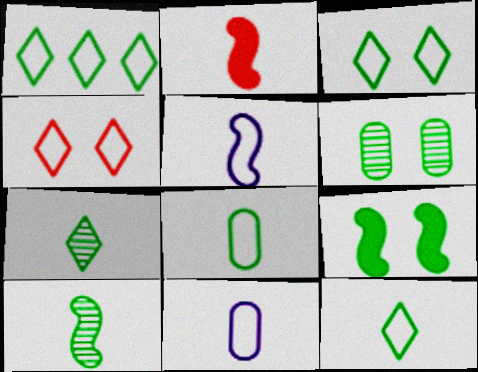[[1, 3, 12], 
[2, 5, 10], 
[2, 7, 11], 
[3, 6, 9]]